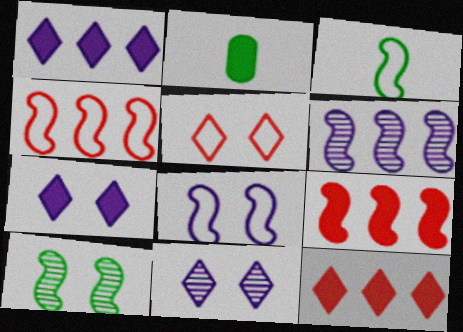[[2, 4, 11], 
[2, 5, 6], 
[2, 7, 9], 
[3, 4, 8]]